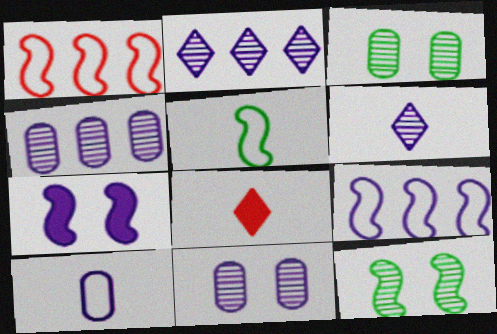[[2, 7, 10], 
[3, 8, 9]]